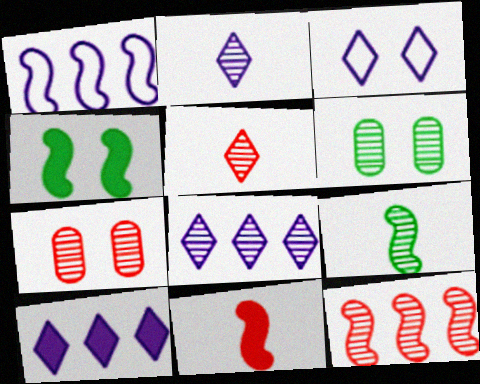[[2, 3, 10], 
[2, 6, 12], 
[3, 4, 7], 
[5, 7, 12], 
[7, 8, 9]]